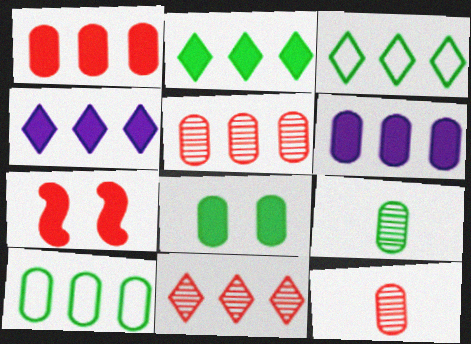[[3, 4, 11], 
[5, 6, 10], 
[8, 9, 10]]